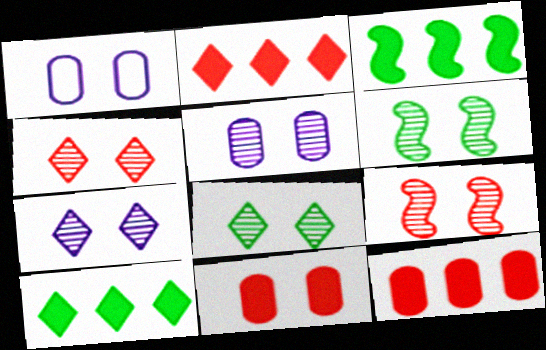[[4, 5, 6], 
[4, 7, 8], 
[5, 8, 9]]